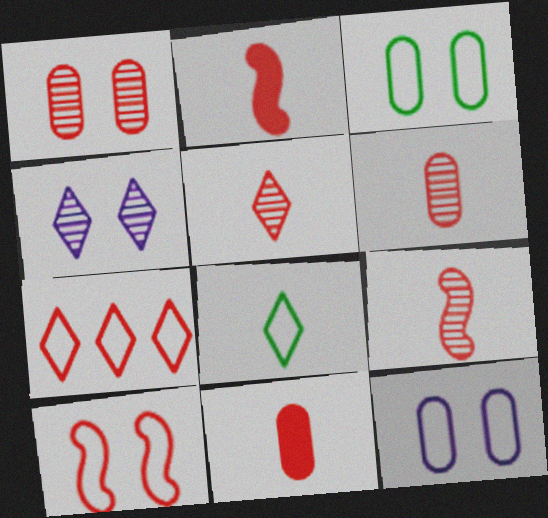[[1, 2, 7], 
[5, 6, 9]]